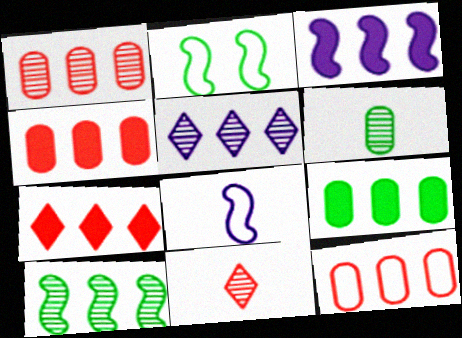[[1, 4, 12], 
[1, 5, 10], 
[3, 7, 9]]